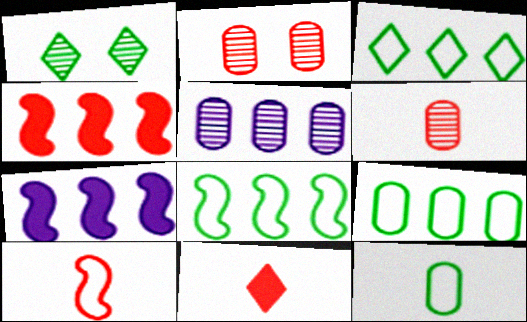[[3, 4, 5], 
[3, 8, 9], 
[6, 10, 11]]